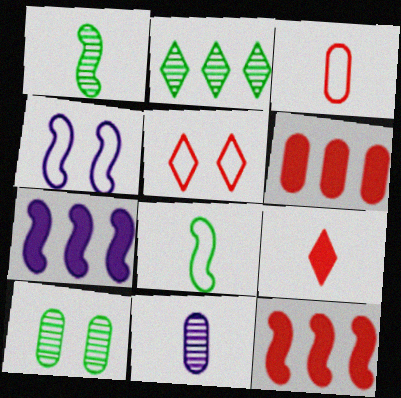[[1, 2, 10], 
[1, 4, 12], 
[8, 9, 11]]